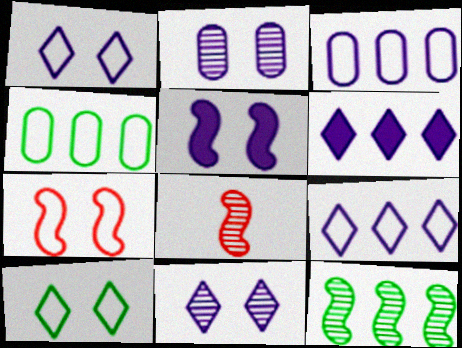[[1, 2, 5]]